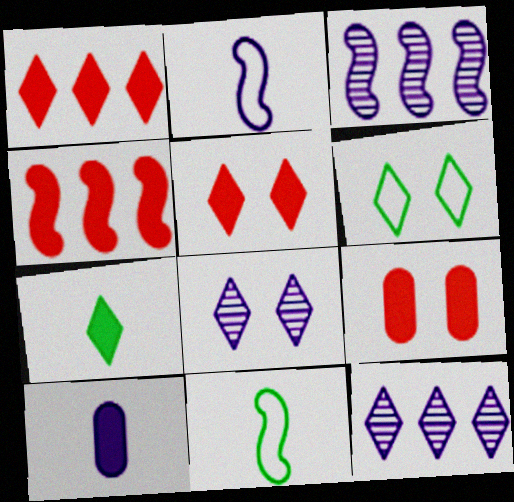[[5, 6, 8], 
[9, 11, 12]]